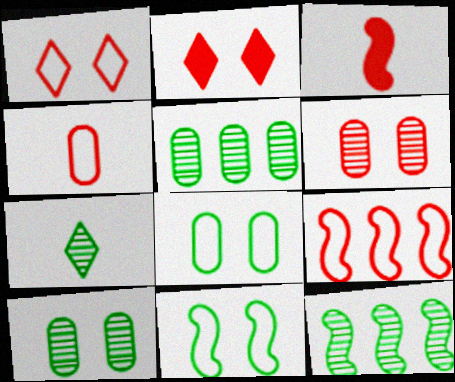[[1, 4, 9], 
[7, 10, 12]]